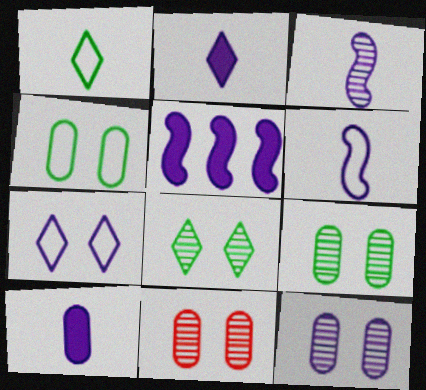[[1, 5, 11], 
[9, 11, 12]]